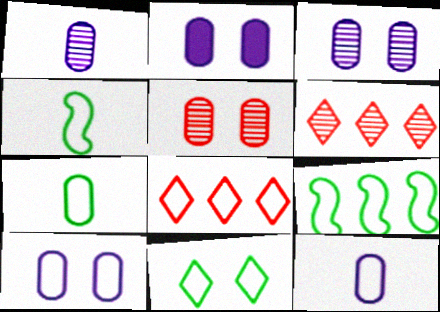[[2, 3, 10], 
[2, 4, 6], 
[4, 8, 10], 
[7, 9, 11]]